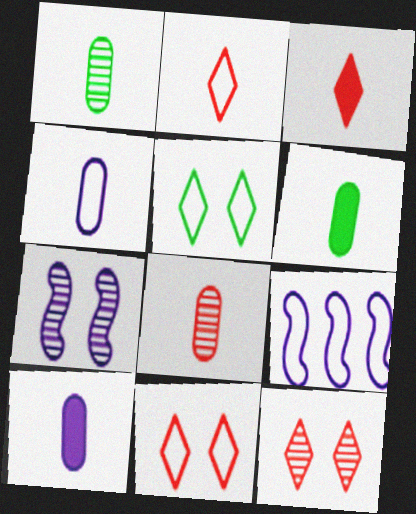[[4, 6, 8], 
[6, 9, 12]]